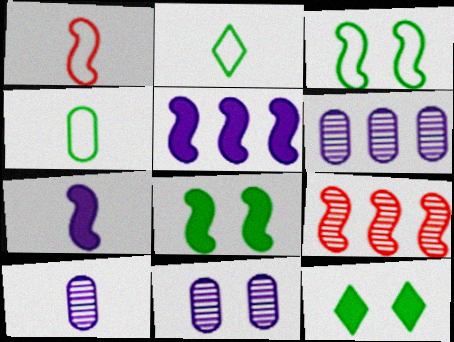[[1, 6, 12], 
[3, 7, 9], 
[6, 10, 11]]